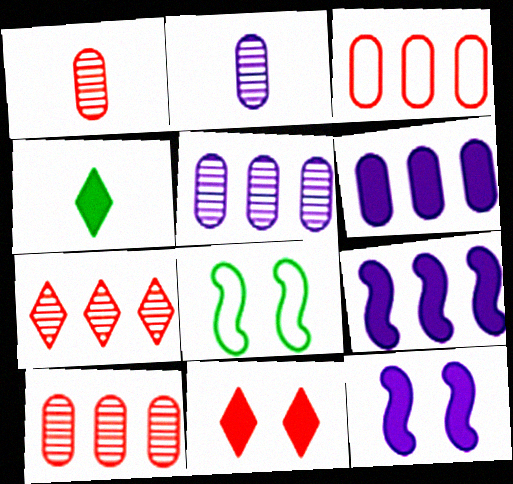[]